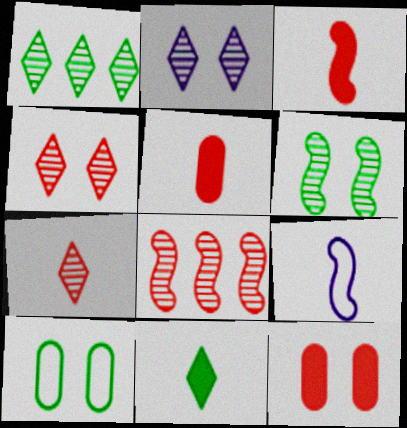[[1, 2, 7], 
[1, 9, 12]]